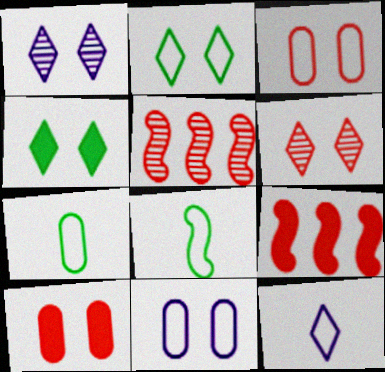[[1, 7, 9]]